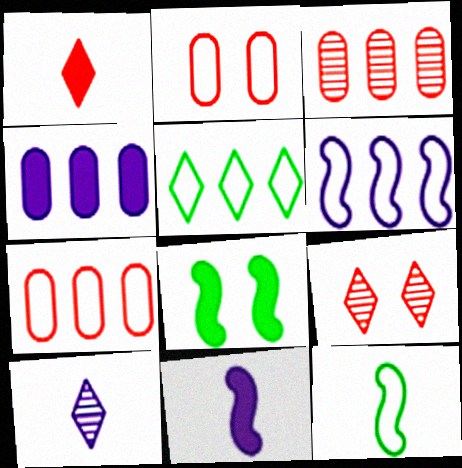[[1, 4, 8], 
[4, 9, 12], 
[5, 6, 7], 
[7, 8, 10]]